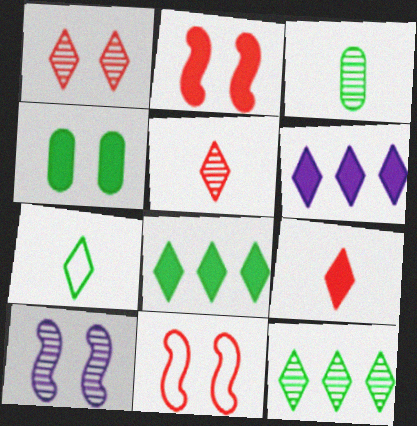[[1, 6, 7], 
[3, 6, 11]]